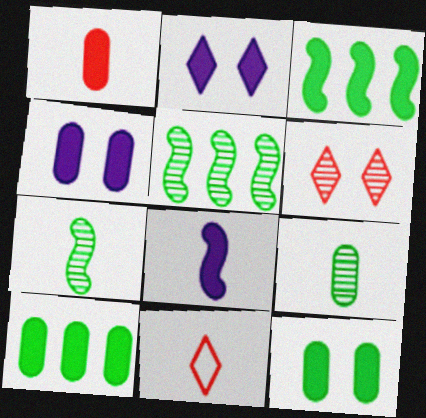[[1, 2, 3], 
[1, 4, 10], 
[4, 5, 11], 
[8, 9, 11]]